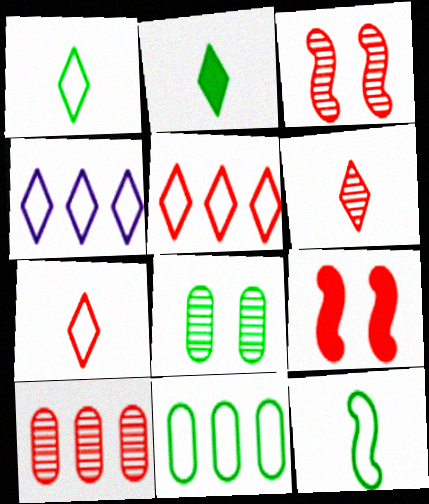[[3, 6, 10], 
[7, 9, 10]]